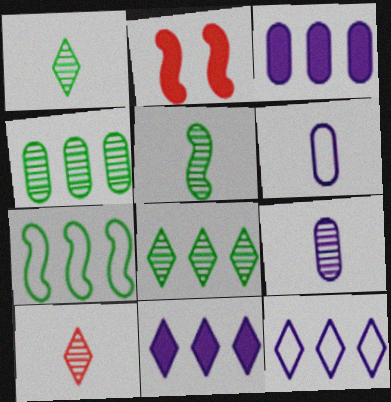[[2, 6, 8], 
[5, 9, 10]]